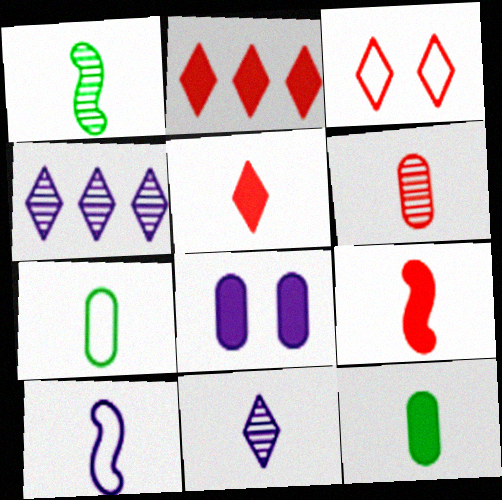[[1, 6, 11], 
[1, 9, 10], 
[4, 8, 10], 
[7, 9, 11]]